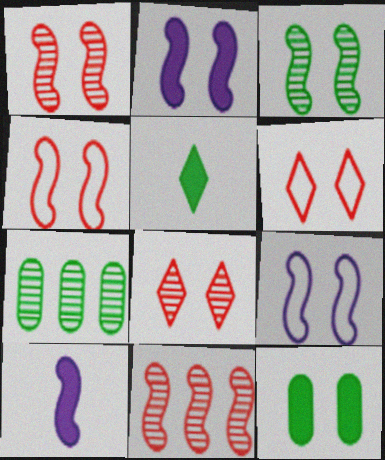[[2, 3, 4], 
[6, 7, 10], 
[8, 9, 12]]